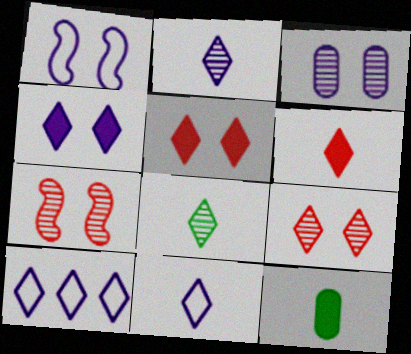[[1, 3, 4], 
[2, 4, 10], 
[5, 8, 10], 
[6, 8, 11], 
[7, 10, 12]]